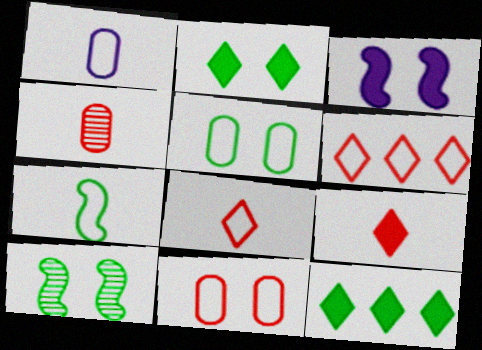[[1, 7, 8], 
[2, 5, 10]]